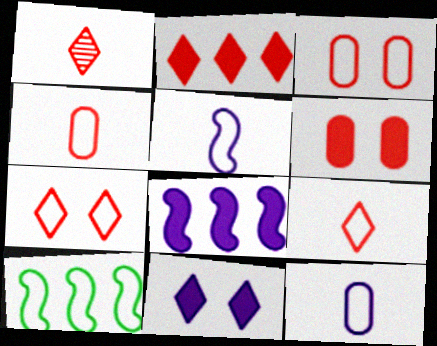[[1, 2, 7], 
[7, 10, 12]]